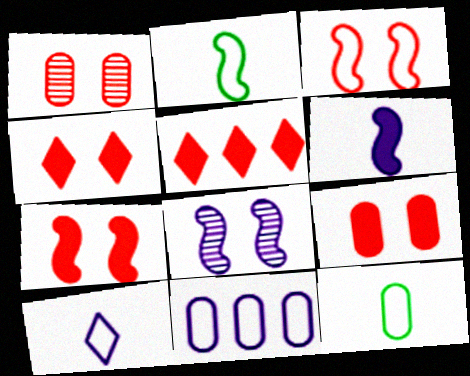[[1, 3, 4], 
[4, 7, 9], 
[5, 8, 12]]